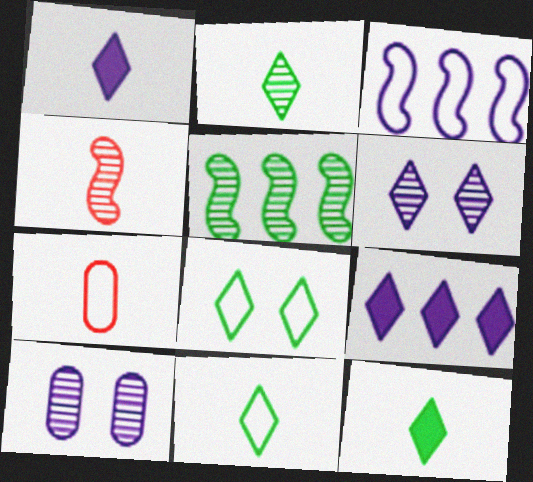[[1, 3, 10], 
[2, 11, 12], 
[3, 7, 8]]